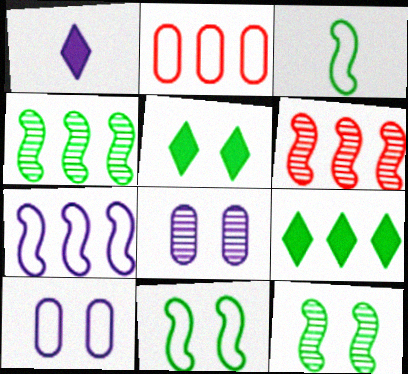[[1, 2, 12], 
[1, 7, 8]]